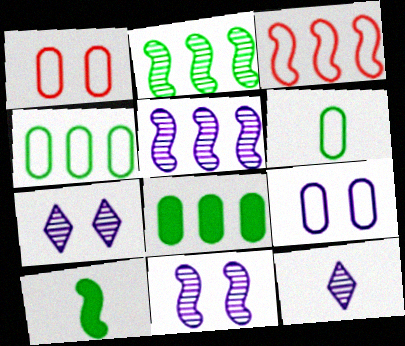[[3, 10, 11]]